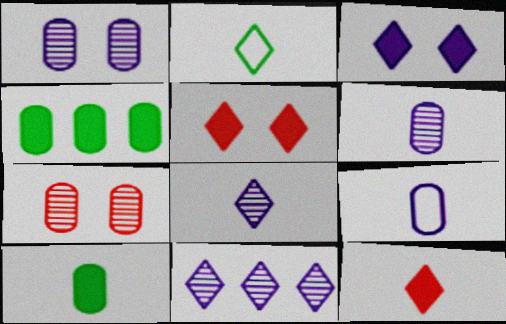[[2, 5, 11], 
[2, 8, 12], 
[4, 7, 9]]